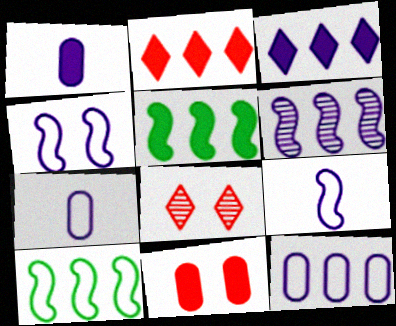[[1, 8, 10], 
[3, 6, 12], 
[5, 7, 8]]